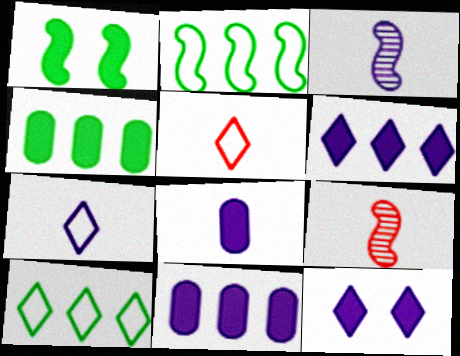[[3, 7, 8]]